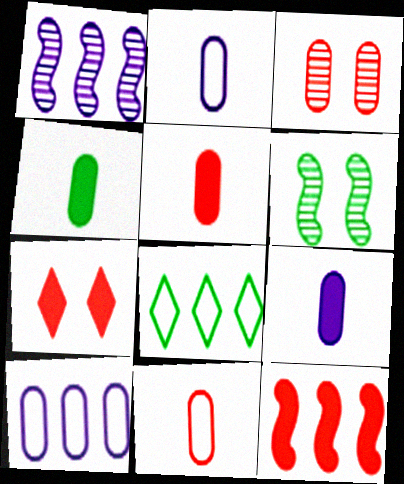[[3, 4, 10], 
[4, 5, 9], 
[4, 6, 8], 
[5, 7, 12]]